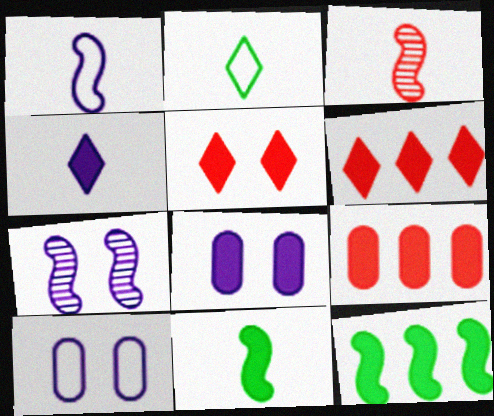[[1, 3, 11], 
[2, 7, 9], 
[6, 8, 11]]